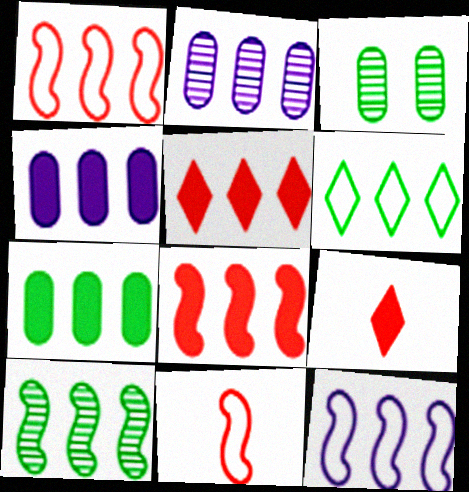[[2, 6, 8], 
[3, 9, 12], 
[6, 7, 10], 
[8, 10, 12]]